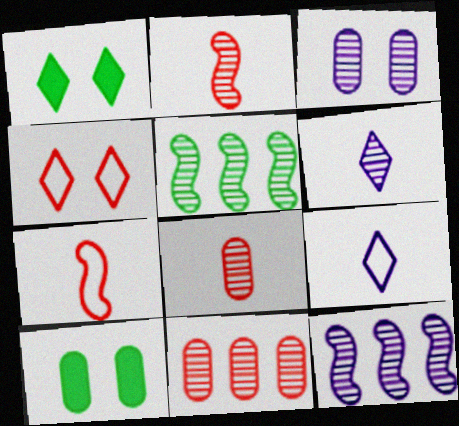[[3, 6, 12]]